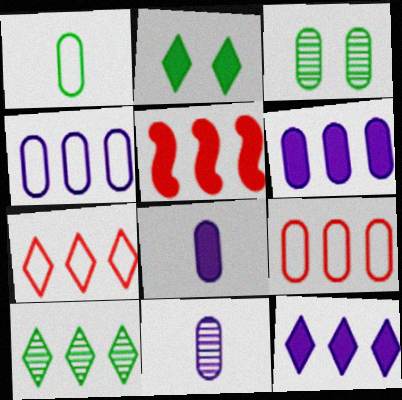[[2, 5, 8], 
[3, 8, 9], 
[4, 5, 10], 
[7, 10, 12]]